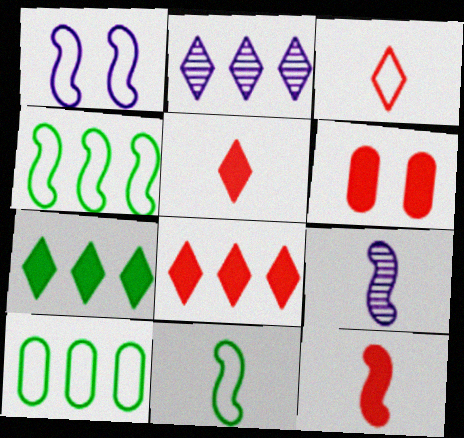[[1, 3, 10], 
[2, 6, 11], 
[6, 8, 12], 
[9, 11, 12]]